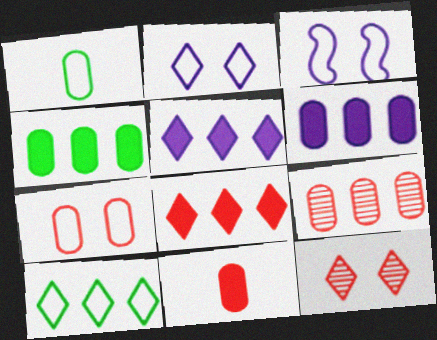[[7, 9, 11]]